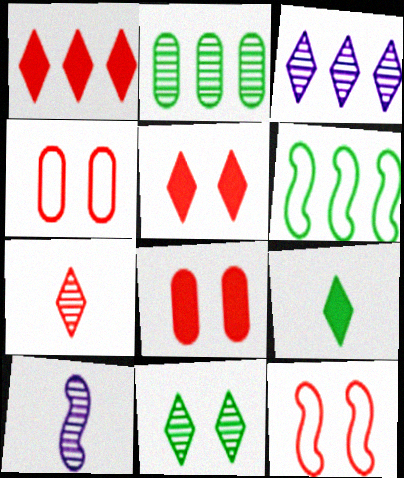[[3, 7, 11]]